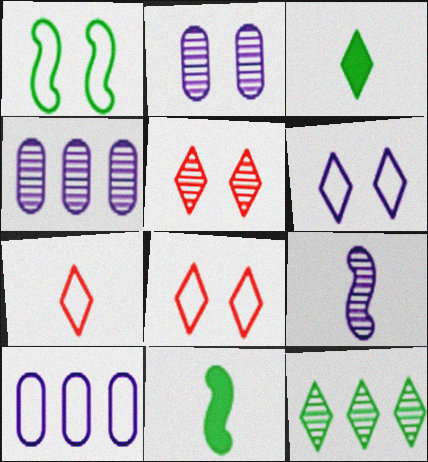[[1, 7, 10], 
[4, 8, 11], 
[5, 10, 11]]